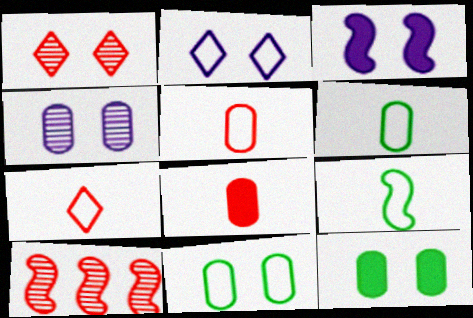[[1, 3, 11], 
[2, 3, 4], 
[3, 9, 10]]